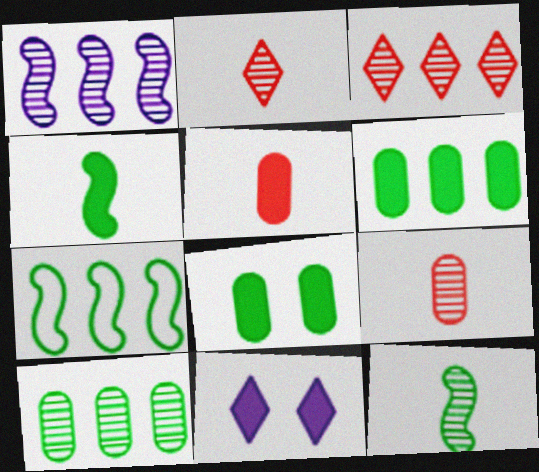[[1, 3, 10], 
[7, 9, 11]]